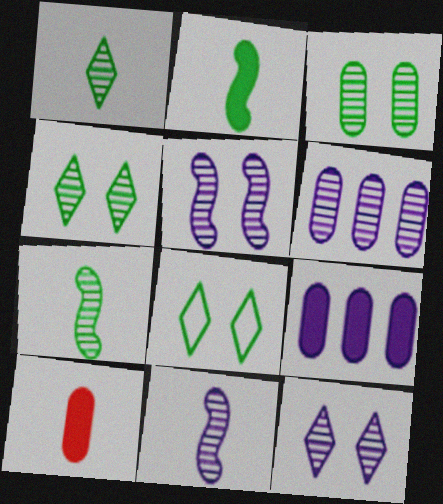[[6, 11, 12]]